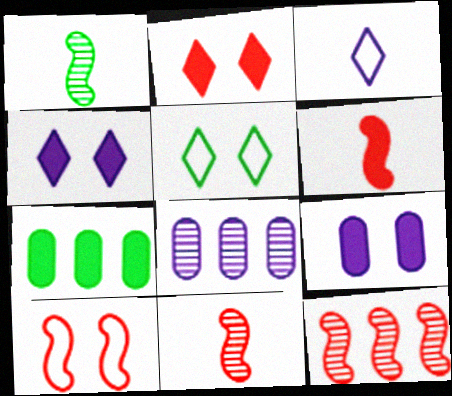[[1, 5, 7], 
[4, 6, 7], 
[5, 6, 8], 
[6, 10, 12]]